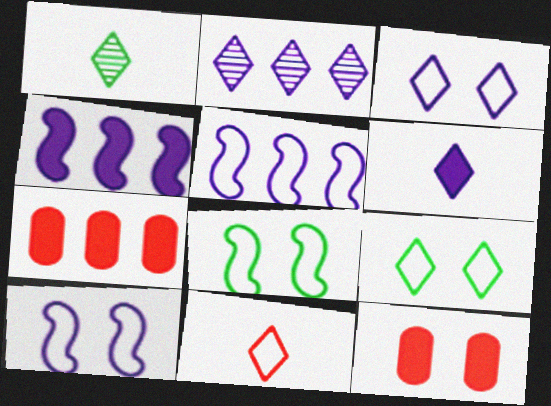[[1, 5, 12], 
[1, 6, 11], 
[1, 7, 10], 
[2, 3, 6]]